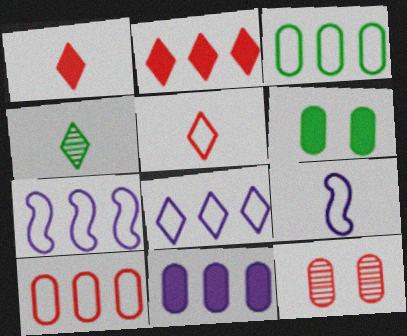[]